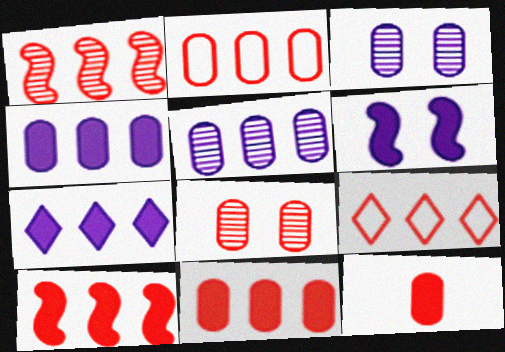[[1, 9, 11], 
[2, 8, 12]]